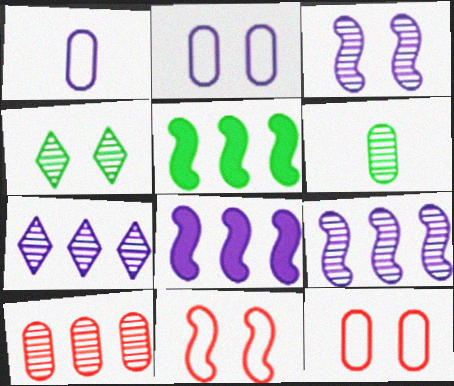[]